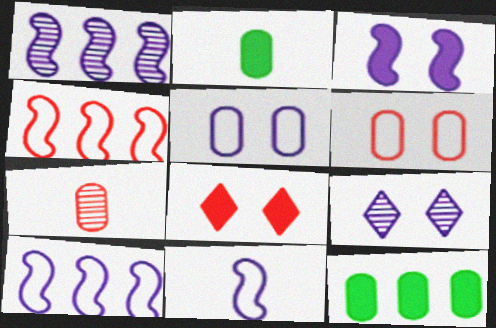[[1, 3, 11], 
[2, 4, 9], 
[3, 5, 9], 
[4, 7, 8], 
[5, 7, 12]]